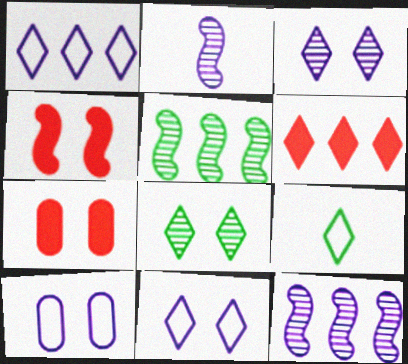[[3, 6, 9], 
[4, 8, 10], 
[7, 9, 12]]